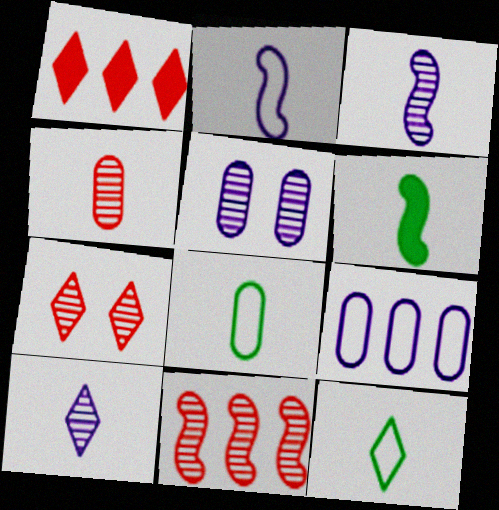[[4, 7, 11], 
[6, 7, 9]]